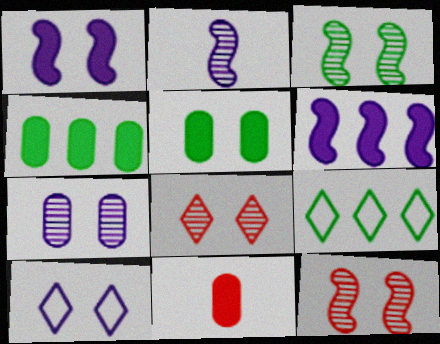[[1, 7, 10], 
[3, 7, 8], 
[5, 10, 12]]